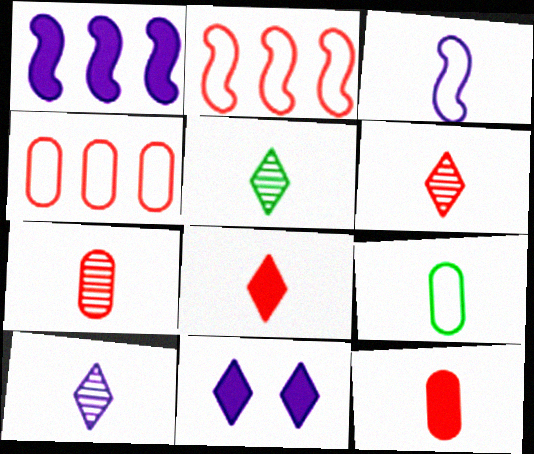[[3, 5, 12], 
[5, 6, 10]]